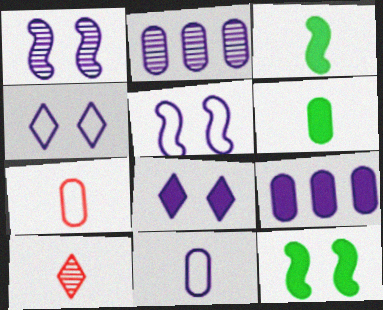[[3, 10, 11]]